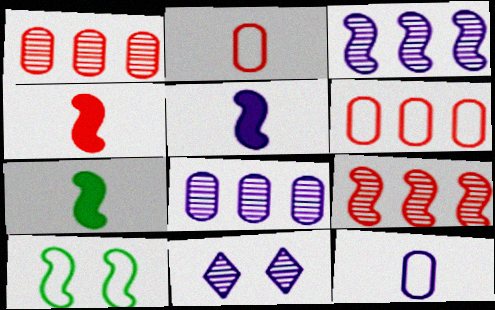[[3, 4, 10], 
[4, 5, 7], 
[5, 9, 10], 
[6, 7, 11]]